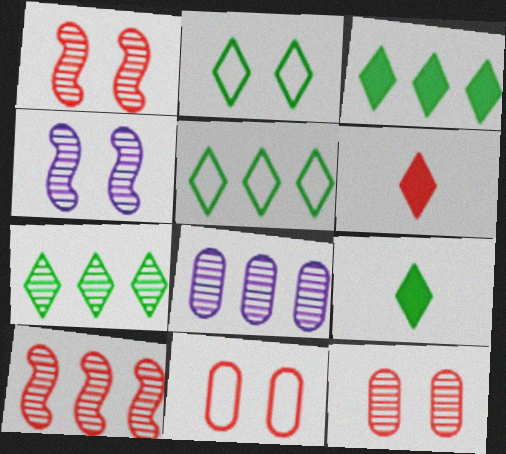[[2, 7, 9], 
[3, 5, 7], 
[6, 10, 11], 
[7, 8, 10]]